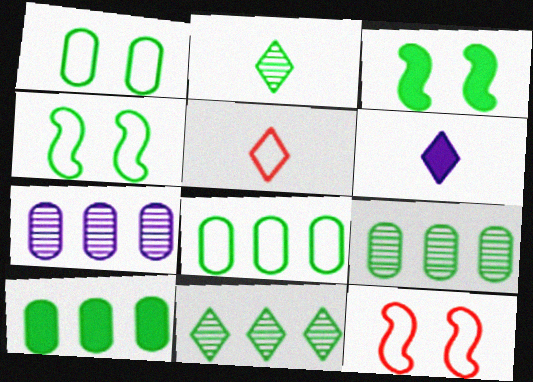[[2, 3, 8], 
[2, 4, 10], 
[2, 5, 6], 
[3, 5, 7], 
[6, 9, 12], 
[8, 9, 10]]